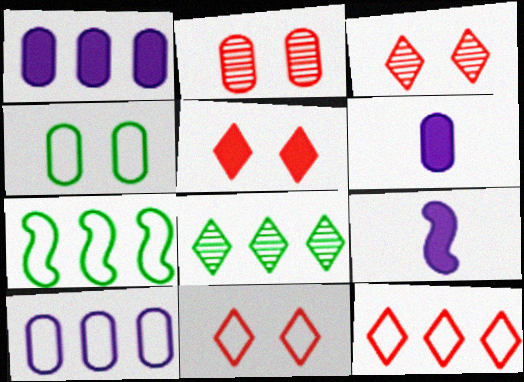[[3, 5, 11], 
[3, 6, 7], 
[7, 10, 12]]